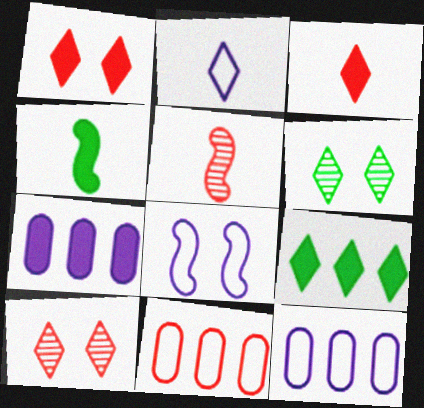[[1, 4, 7], 
[1, 5, 11], 
[2, 8, 12], 
[2, 9, 10], 
[4, 10, 12]]